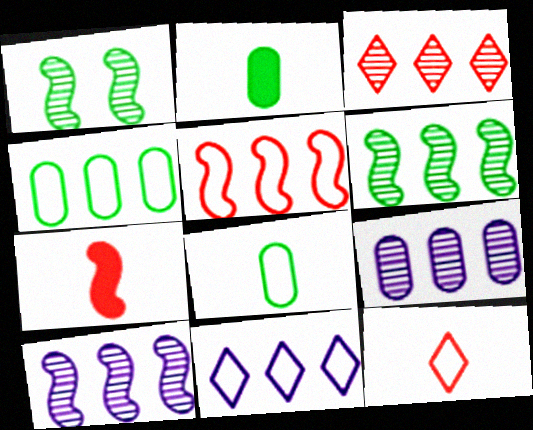[[3, 6, 9], 
[4, 5, 11]]